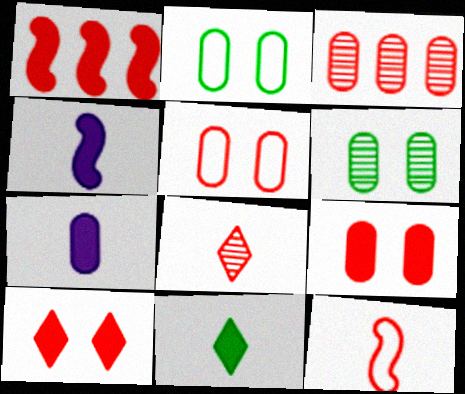[[1, 5, 8], 
[2, 3, 7], 
[3, 10, 12]]